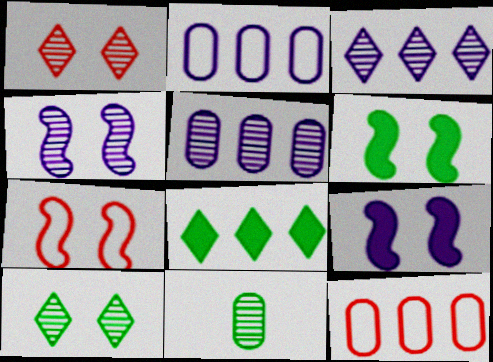[[4, 6, 7]]